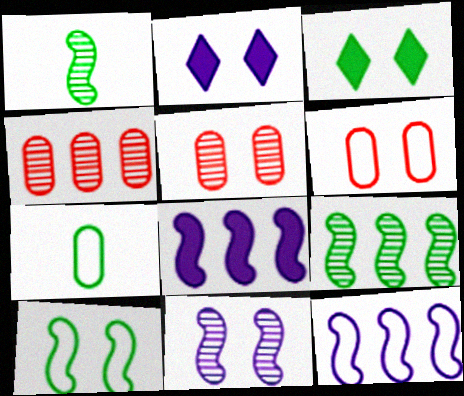[[2, 5, 10], 
[3, 6, 11], 
[3, 7, 9]]